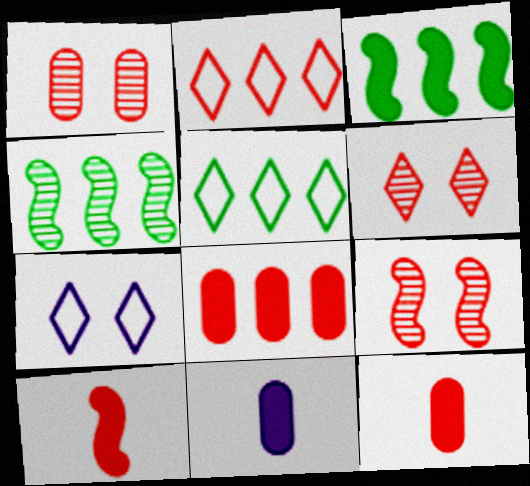[[1, 2, 10], 
[1, 6, 9], 
[2, 9, 12], 
[4, 7, 12], 
[5, 9, 11]]